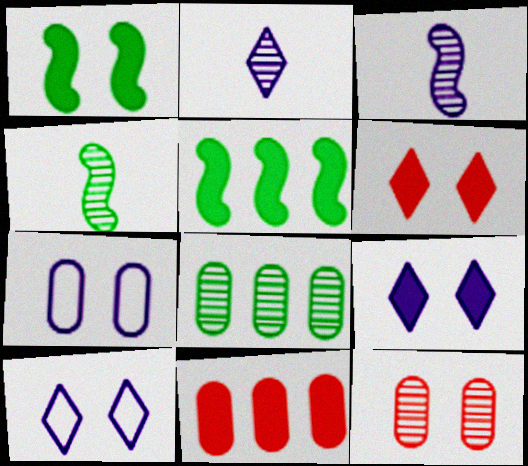[[1, 10, 12], 
[4, 10, 11]]